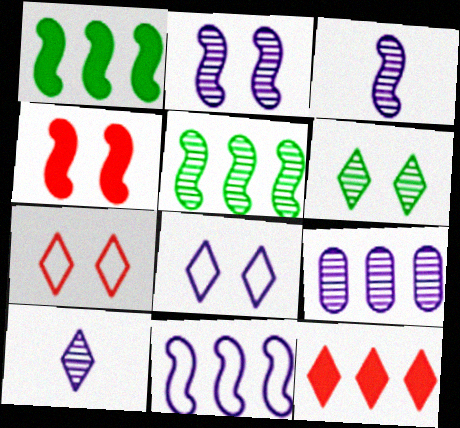[[2, 9, 10]]